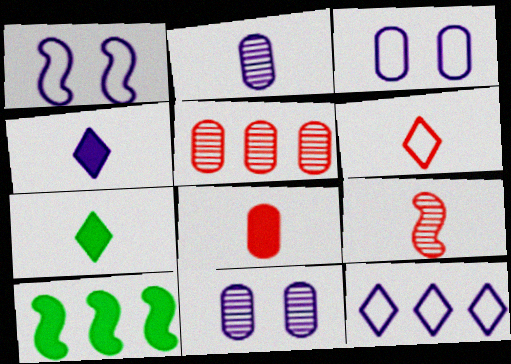[[1, 5, 7], 
[1, 9, 10], 
[5, 10, 12], 
[6, 8, 9], 
[6, 10, 11]]